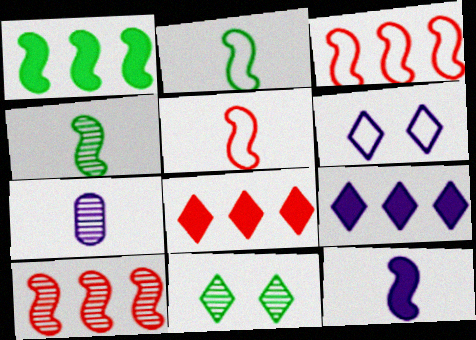[[4, 5, 12], 
[7, 10, 11]]